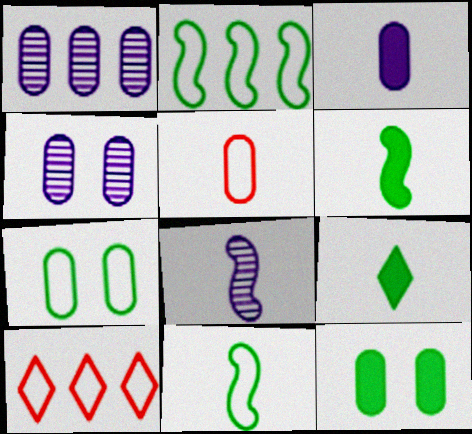[[1, 5, 12], 
[4, 6, 10], 
[5, 8, 9], 
[8, 10, 12]]